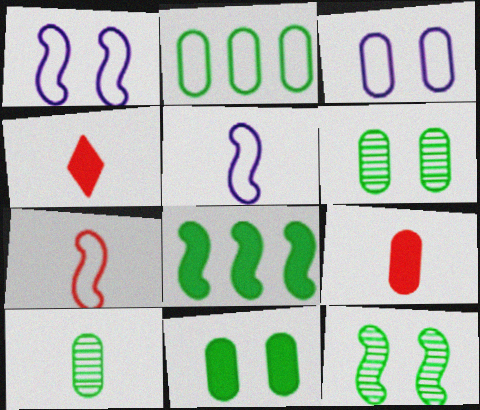[[2, 10, 11], 
[4, 5, 10]]